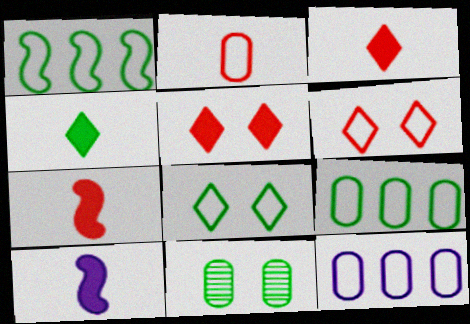[[1, 4, 11]]